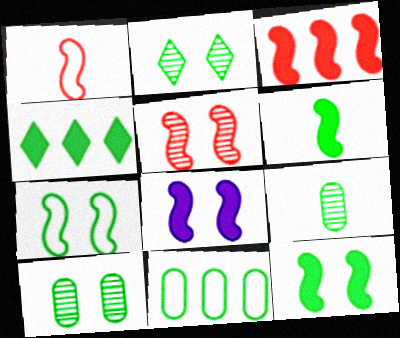[[1, 3, 5], 
[2, 6, 11], 
[3, 6, 8], 
[4, 7, 9], 
[5, 7, 8]]